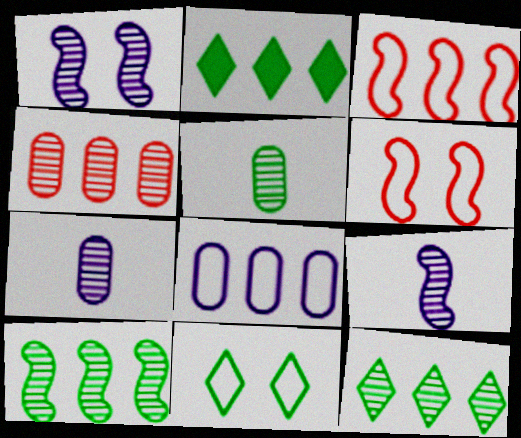[[2, 6, 7]]